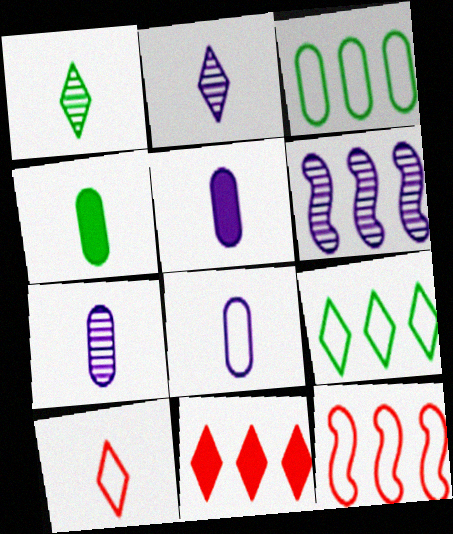[[3, 6, 11], 
[5, 7, 8]]